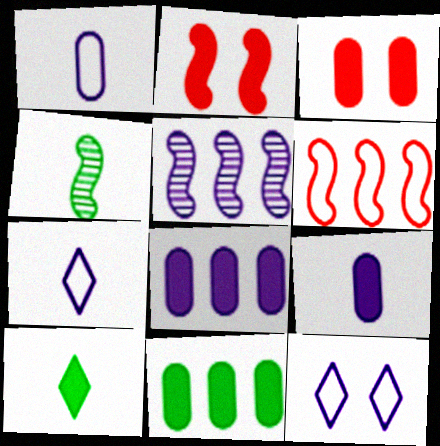[[2, 8, 10], 
[3, 9, 11], 
[5, 9, 12]]